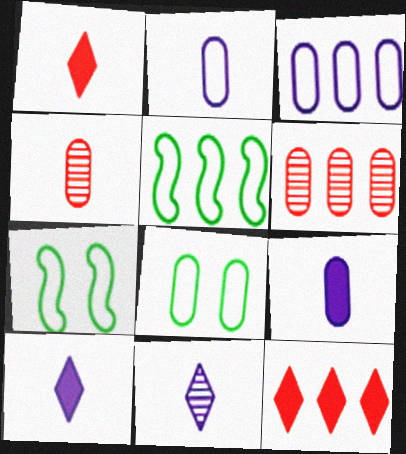[[6, 7, 10], 
[6, 8, 9]]